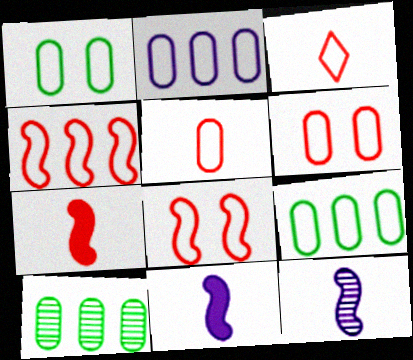[[1, 2, 5], 
[3, 4, 6]]